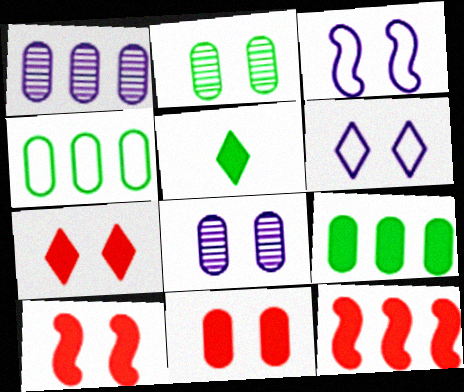[[2, 3, 7], 
[2, 6, 10], 
[7, 10, 11]]